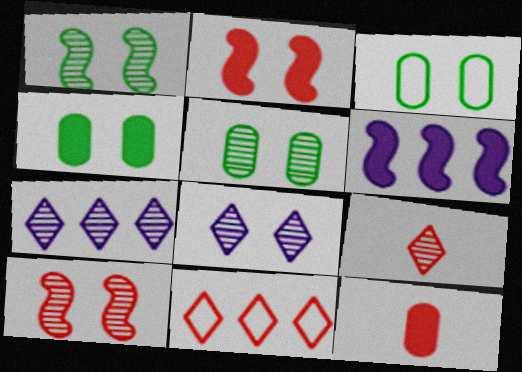[[2, 3, 8], 
[3, 4, 5], 
[3, 6, 9], 
[5, 8, 10], 
[10, 11, 12]]